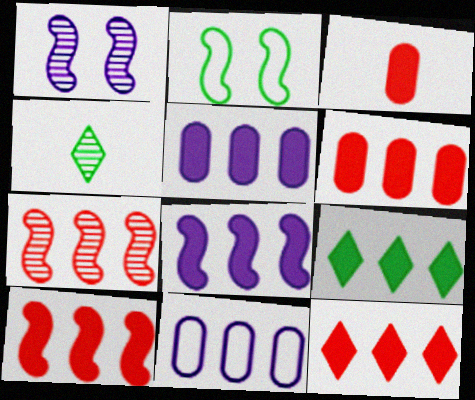[[5, 9, 10], 
[6, 8, 9], 
[6, 10, 12], 
[7, 9, 11]]